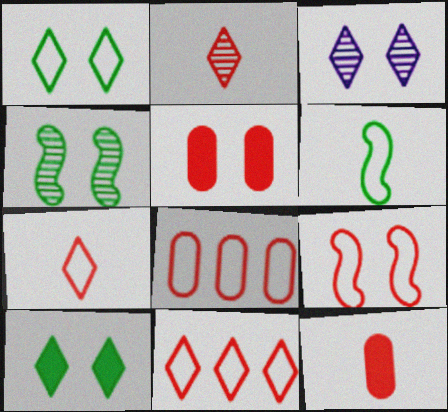[[7, 8, 9]]